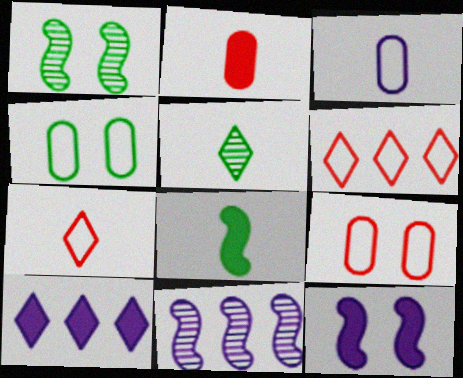[]